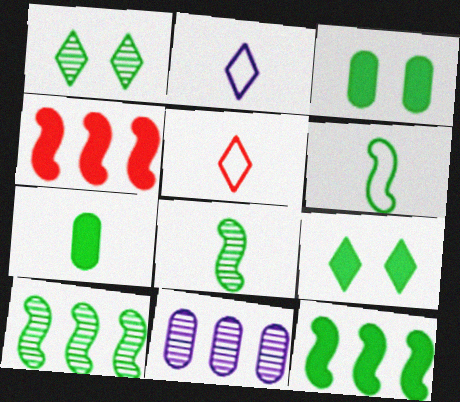[[7, 9, 12]]